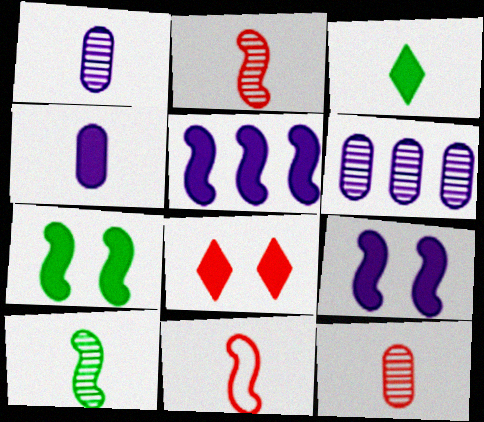[[1, 3, 11]]